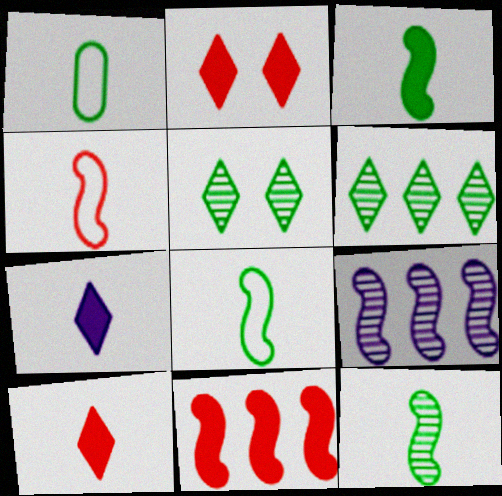[[1, 2, 9], 
[3, 8, 12]]